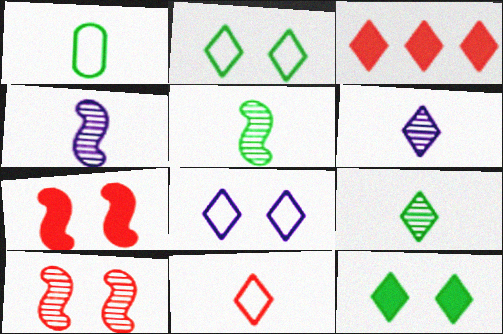[[2, 3, 6], 
[3, 8, 9]]